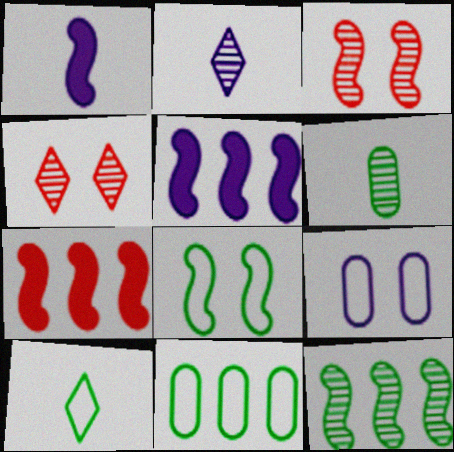[[1, 4, 11], 
[2, 5, 9], 
[8, 10, 11]]